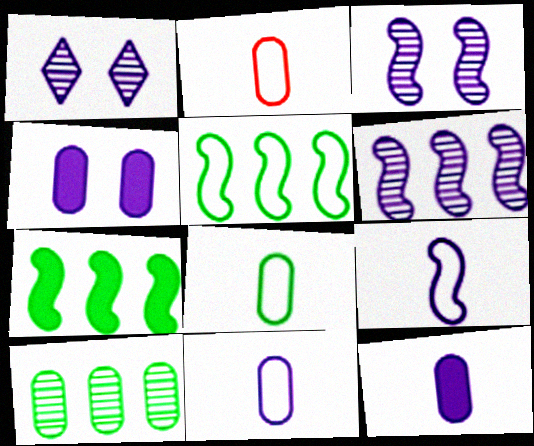[[1, 2, 7], 
[2, 4, 10], 
[2, 8, 11]]